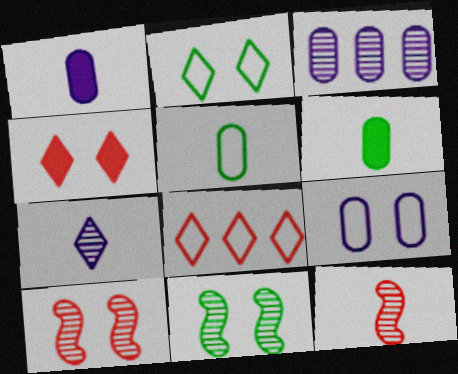[[1, 3, 9], 
[1, 8, 11], 
[4, 9, 11]]